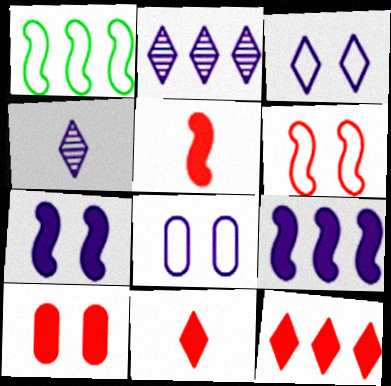[[1, 4, 10], 
[4, 8, 9], 
[5, 10, 12]]